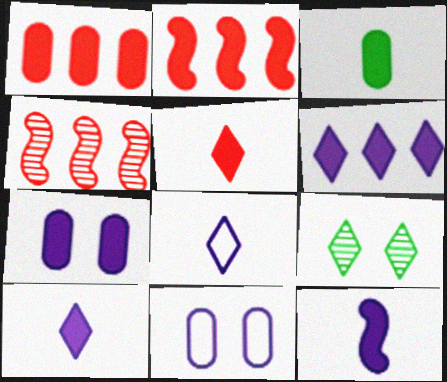[[1, 3, 7], 
[3, 5, 12], 
[6, 7, 12]]